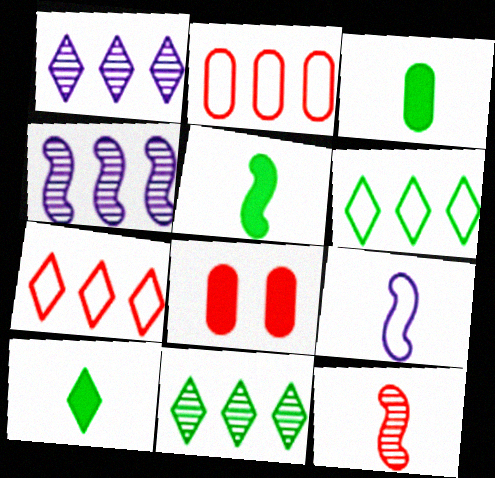[[3, 5, 10], 
[5, 9, 12], 
[7, 8, 12], 
[8, 9, 11]]